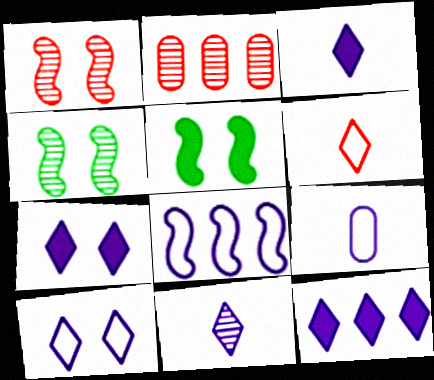[[2, 4, 11], 
[3, 7, 12], 
[8, 9, 10], 
[10, 11, 12]]